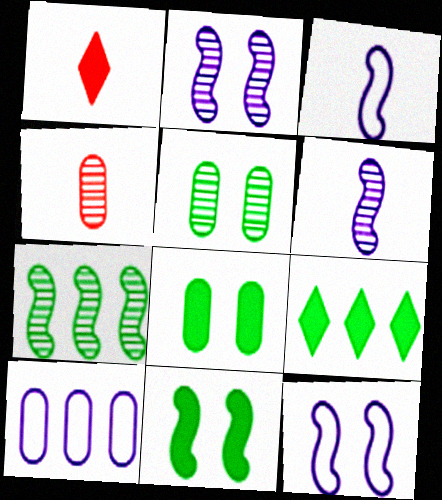[[4, 8, 10], 
[4, 9, 12]]